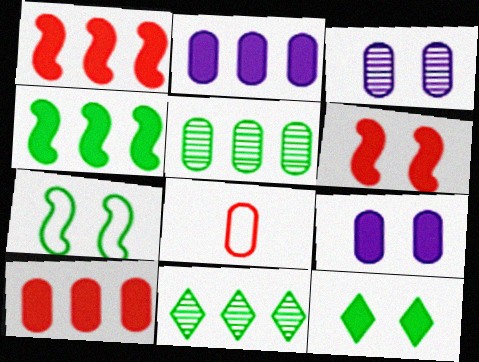[[5, 8, 9], 
[6, 9, 12]]